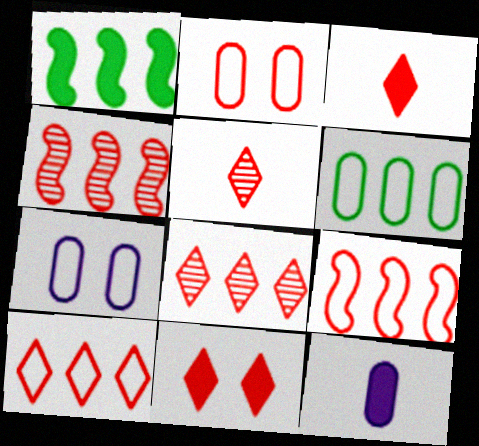[[1, 5, 7], 
[1, 11, 12], 
[2, 3, 4], 
[5, 10, 11]]